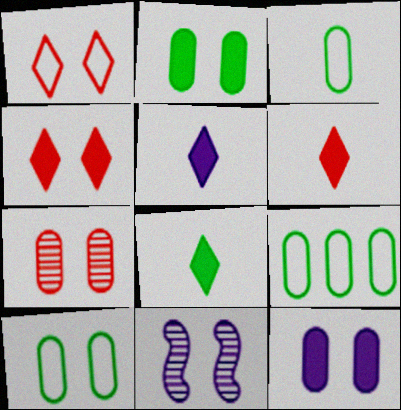[[1, 2, 11], 
[3, 9, 10], 
[4, 10, 11], 
[5, 6, 8], 
[6, 9, 11], 
[7, 10, 12]]